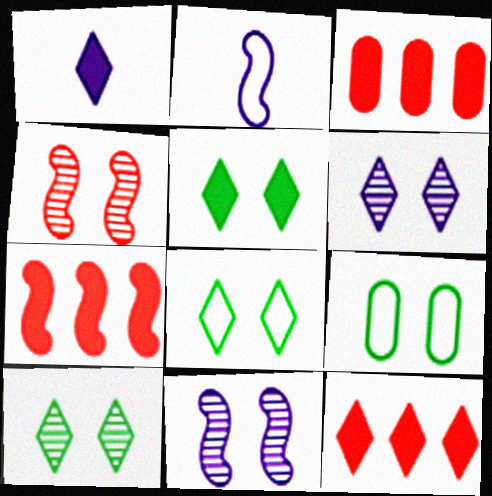[[1, 5, 12], 
[2, 3, 10], 
[3, 7, 12], 
[5, 8, 10]]